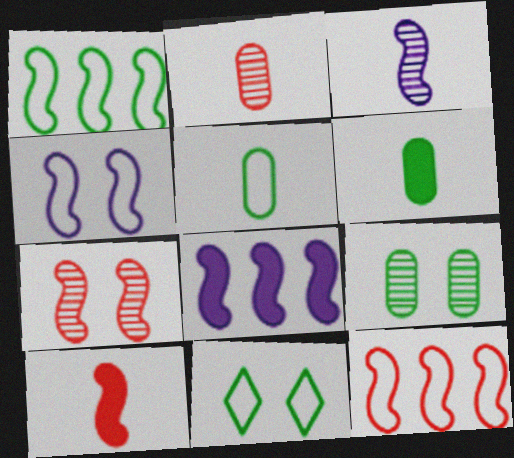[[1, 5, 11], 
[2, 8, 11], 
[3, 4, 8], 
[7, 10, 12]]